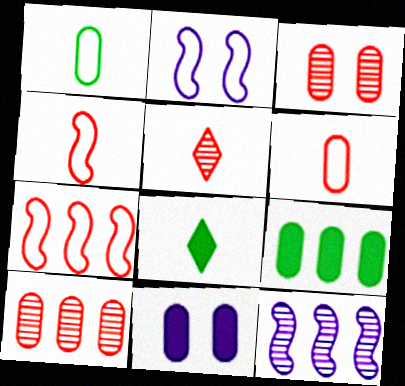[[1, 10, 11], 
[2, 5, 9], 
[2, 8, 10]]